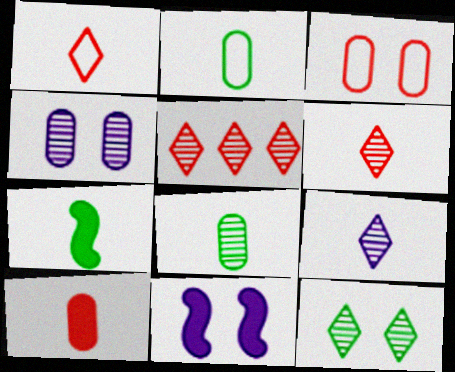[[2, 5, 11], 
[3, 11, 12], 
[5, 9, 12]]